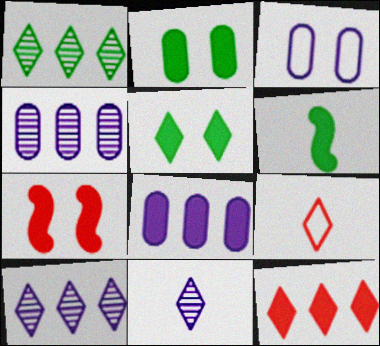[[5, 9, 10]]